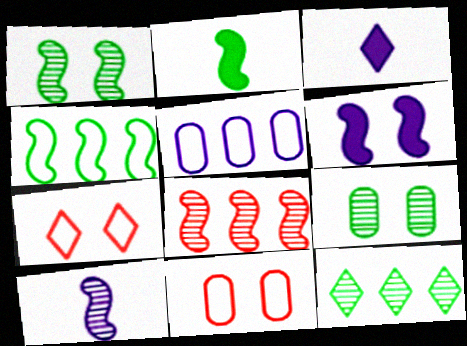[[1, 2, 4], 
[1, 8, 10], 
[3, 7, 12], 
[6, 7, 9]]